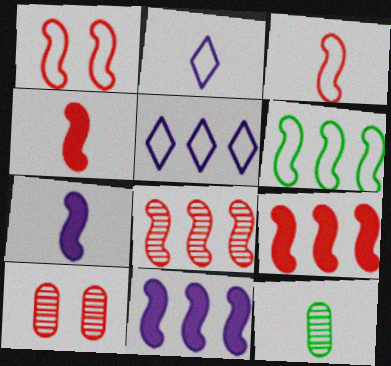[[1, 4, 8], 
[2, 4, 12], 
[6, 8, 11]]